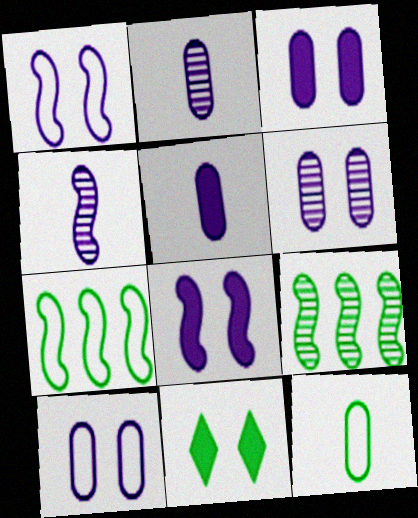[[3, 6, 10], 
[9, 11, 12]]